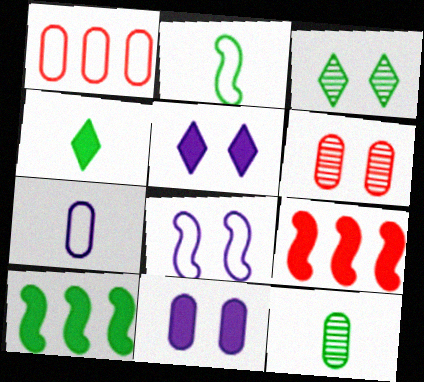[[1, 11, 12], 
[2, 4, 12], 
[3, 7, 9], 
[4, 9, 11]]